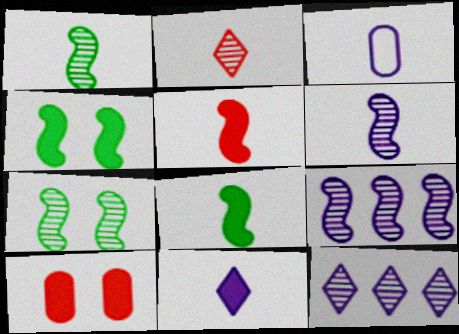[[2, 3, 8], 
[3, 6, 11]]